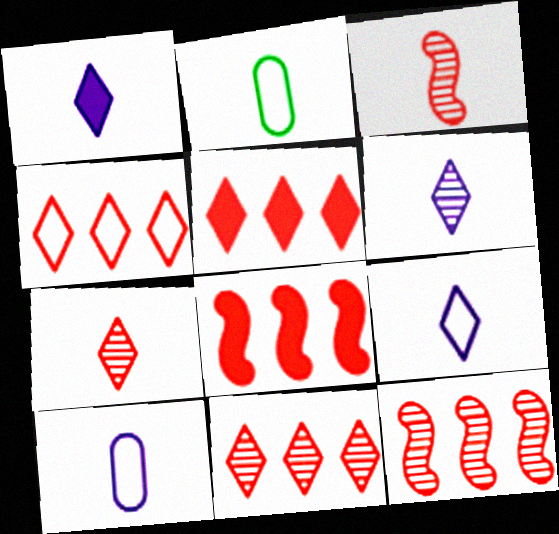[[1, 2, 3], 
[1, 6, 9], 
[4, 5, 11]]